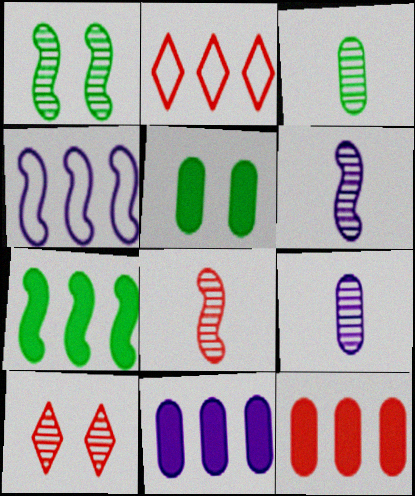[[2, 5, 6]]